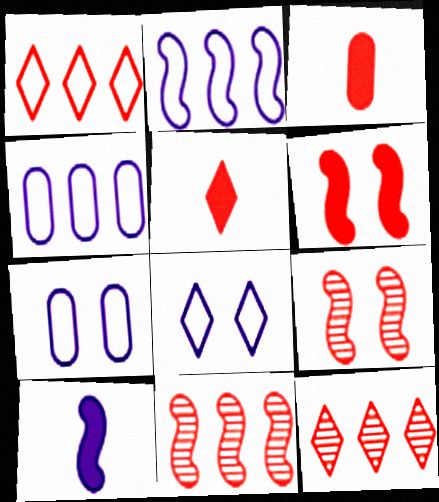[[1, 3, 9]]